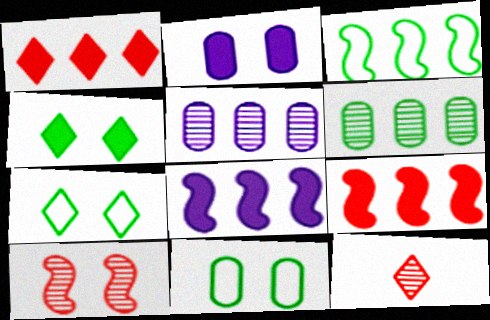[[1, 3, 5], 
[2, 3, 12], 
[2, 7, 10], 
[8, 11, 12]]